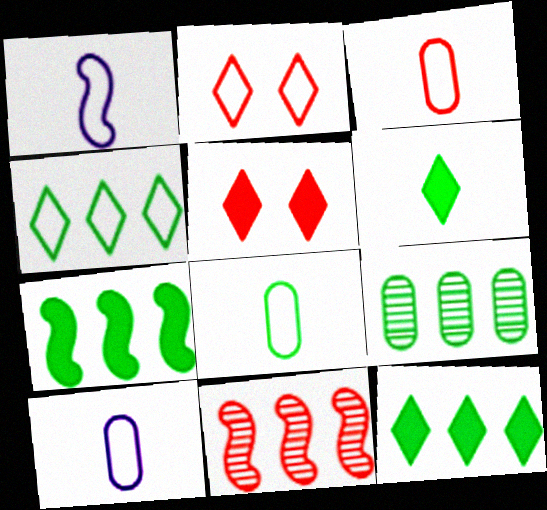[[1, 5, 9], 
[3, 5, 11], 
[3, 8, 10], 
[4, 7, 9]]